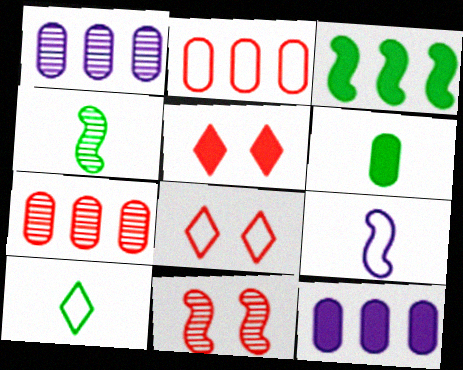[[3, 9, 11], 
[4, 6, 10], 
[4, 8, 12], 
[10, 11, 12]]